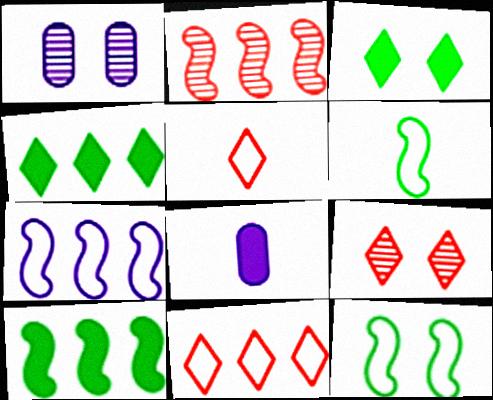[[1, 5, 10], 
[2, 7, 10]]